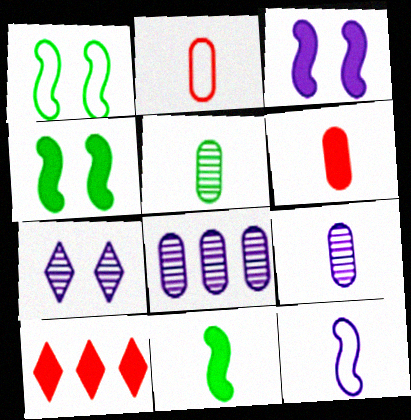[[1, 9, 10]]